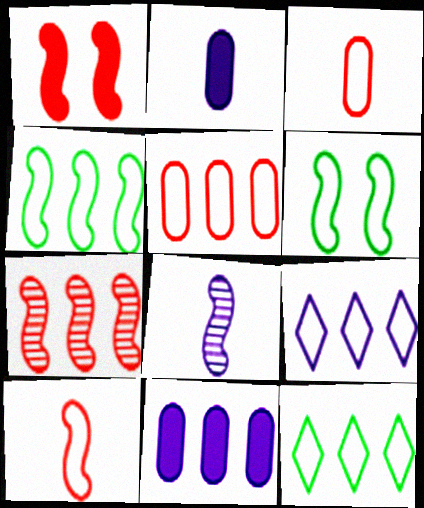[[1, 4, 8], 
[1, 7, 10], 
[3, 6, 9], 
[4, 5, 9], 
[7, 11, 12]]